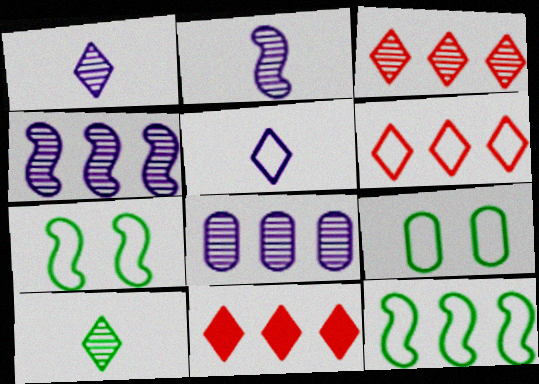[[2, 9, 11], 
[3, 6, 11], 
[8, 11, 12]]